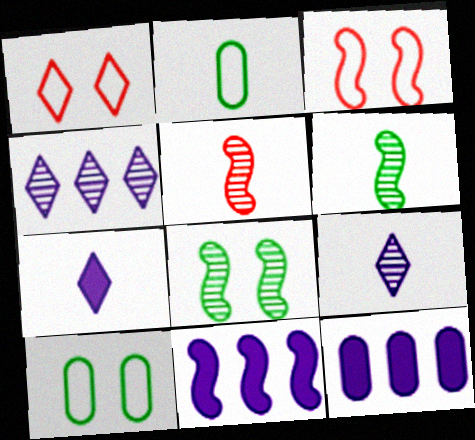[[1, 6, 12], 
[2, 5, 7], 
[3, 6, 11]]